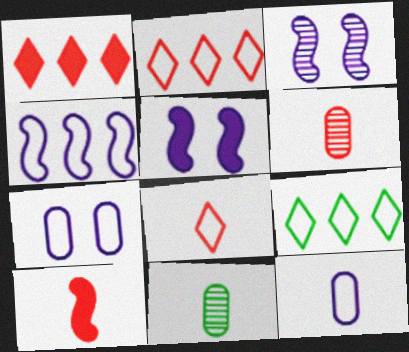[[2, 5, 11], 
[5, 6, 9], 
[6, 8, 10]]